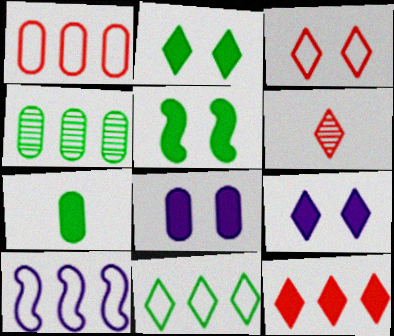[[1, 10, 11], 
[3, 6, 12], 
[4, 10, 12], 
[6, 9, 11]]